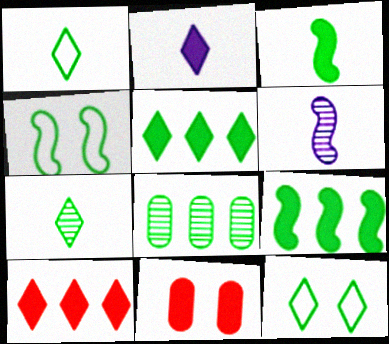[[2, 9, 11], 
[3, 8, 12], 
[5, 7, 12]]